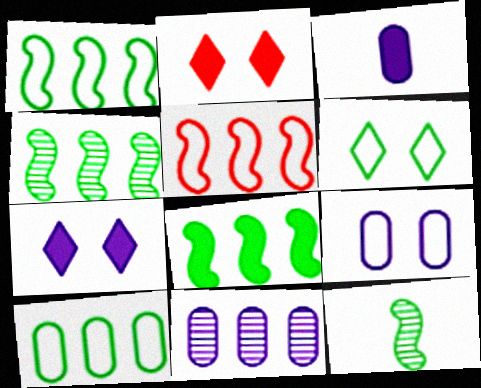[[1, 4, 8], 
[2, 3, 8], 
[3, 9, 11]]